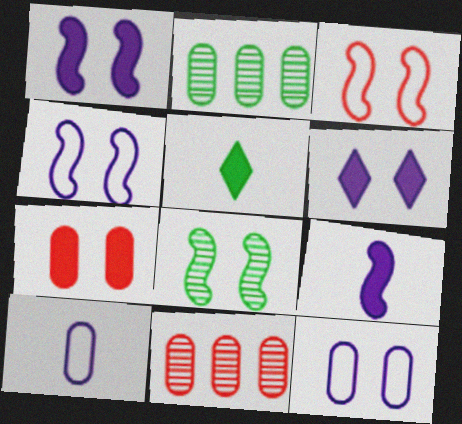[[1, 3, 8], 
[2, 7, 10], 
[4, 5, 11]]